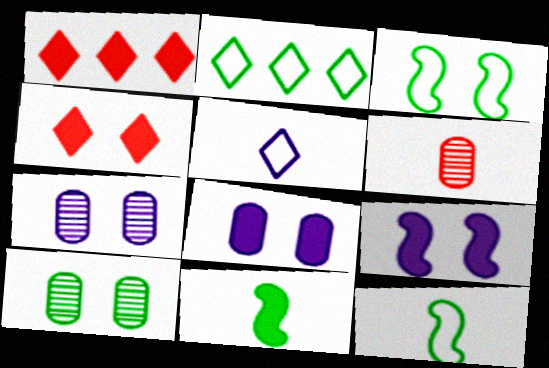[[1, 7, 12], 
[1, 8, 11], 
[2, 6, 9], 
[2, 10, 11], 
[3, 4, 7], 
[5, 6, 11]]